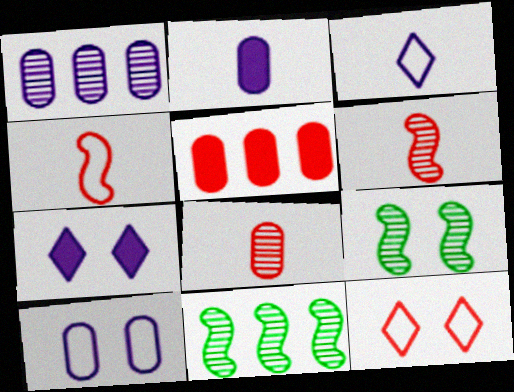[[1, 2, 10], 
[2, 11, 12], 
[3, 5, 9], 
[5, 6, 12]]